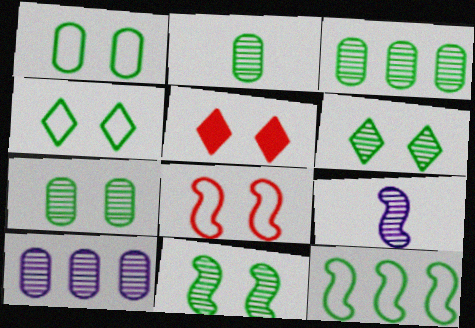[[2, 3, 7], 
[6, 7, 11]]